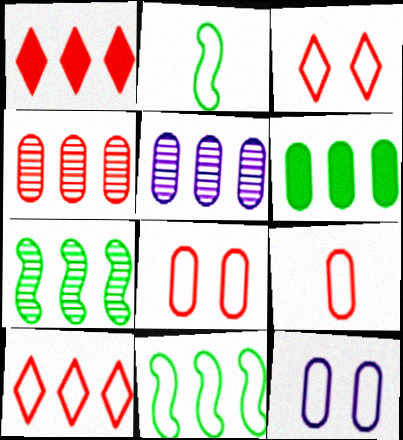[[1, 5, 11], 
[2, 10, 12]]